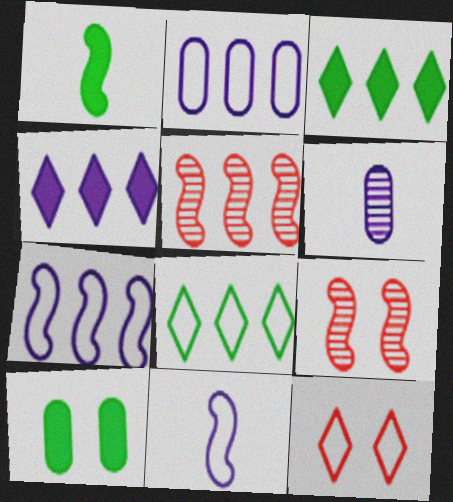[[1, 3, 10], 
[1, 7, 9], 
[2, 3, 5]]